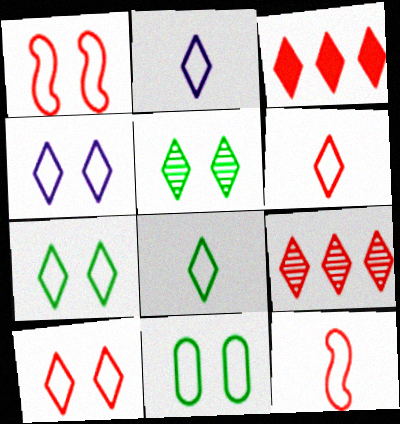[[1, 4, 11], 
[2, 3, 5], 
[2, 6, 8], 
[4, 7, 10]]